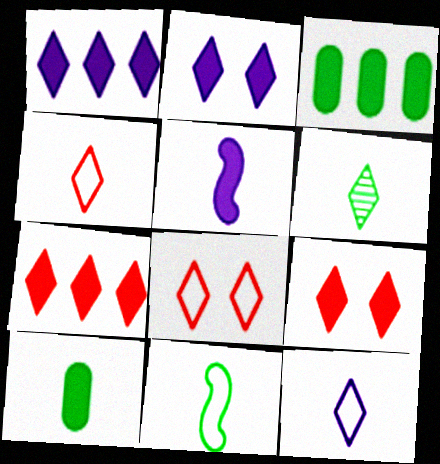[[1, 6, 8], 
[3, 5, 9], 
[6, 10, 11]]